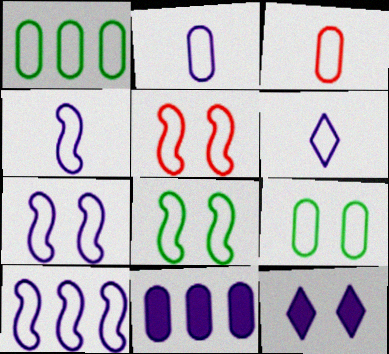[[1, 5, 6], 
[2, 4, 6], 
[4, 7, 10], 
[5, 7, 8]]